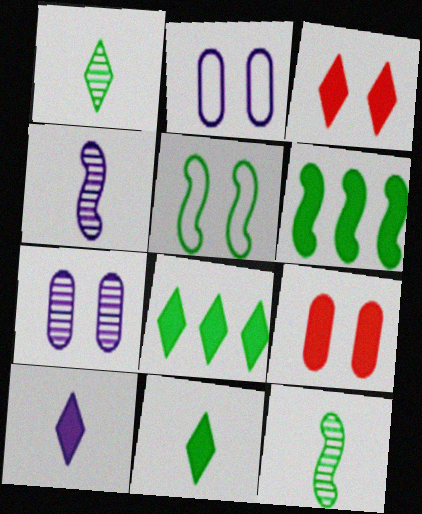[[3, 5, 7], 
[3, 8, 10], 
[5, 6, 12], 
[6, 9, 10]]